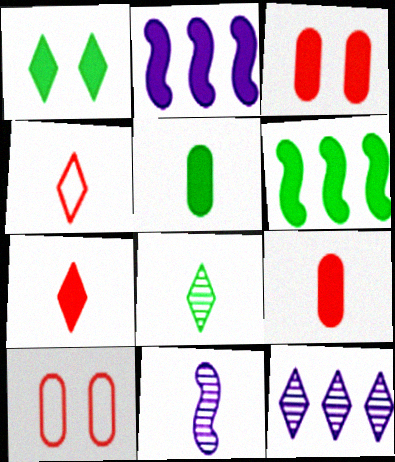[[1, 2, 9], 
[1, 4, 12], 
[1, 5, 6], 
[2, 8, 10], 
[4, 5, 11]]